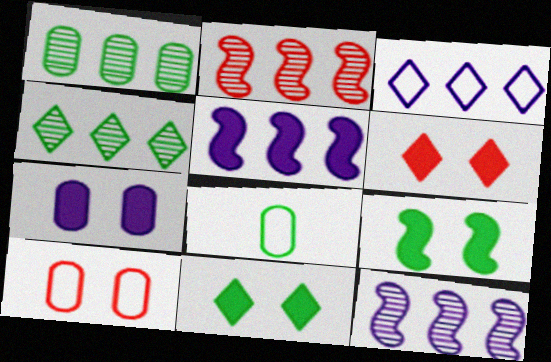[[4, 8, 9], 
[6, 7, 9], 
[6, 8, 12]]